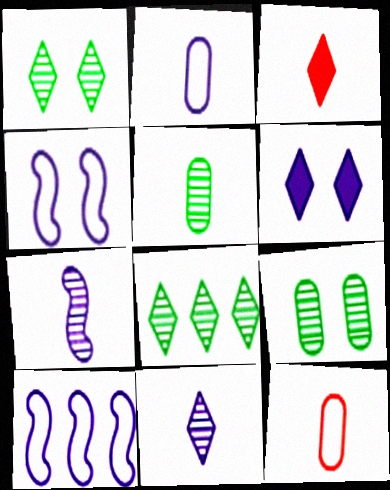[[3, 9, 10]]